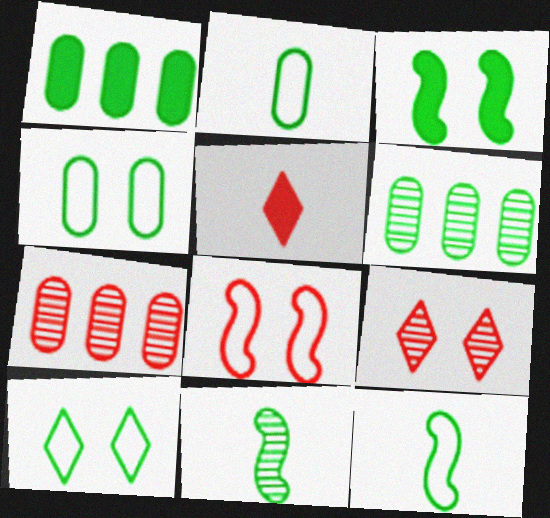[[1, 10, 11], 
[5, 7, 8]]